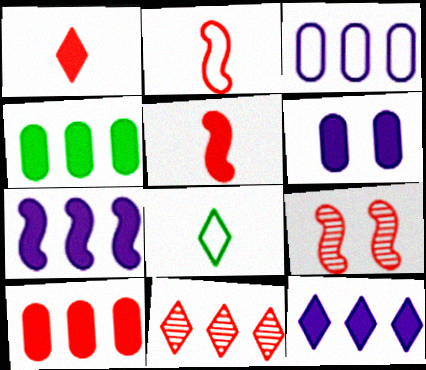[]